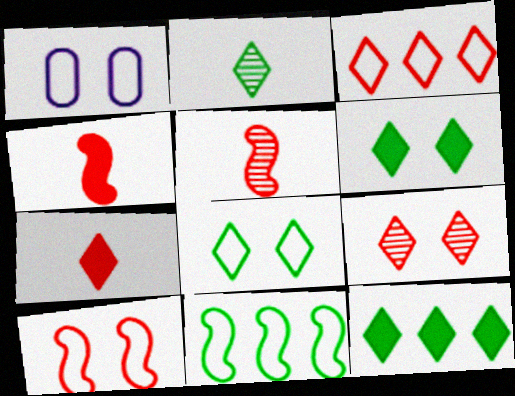[[1, 5, 12], 
[1, 8, 10], 
[2, 8, 12], 
[3, 7, 9]]